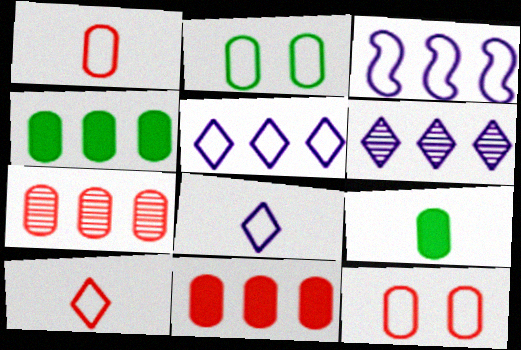[[2, 3, 10]]